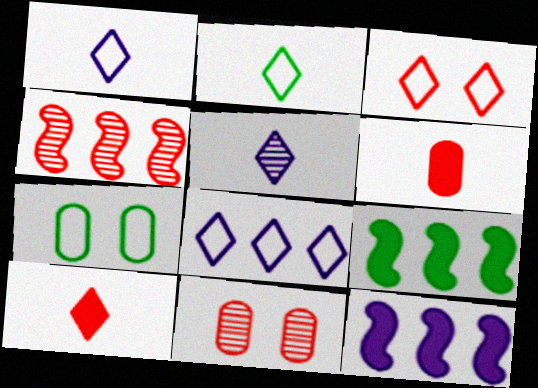[[1, 9, 11], 
[2, 3, 8], 
[2, 5, 10], 
[2, 11, 12], 
[3, 4, 6]]